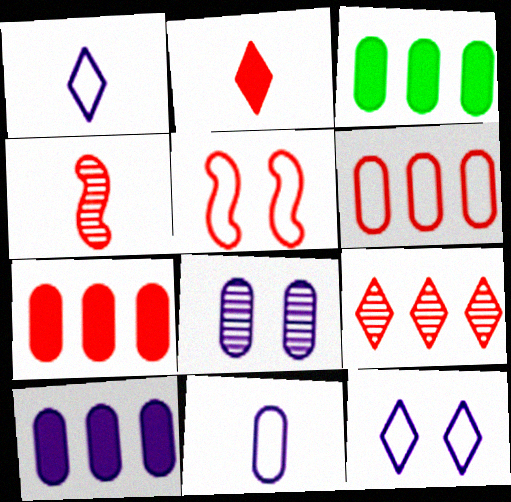[[3, 4, 12], 
[3, 7, 10], 
[8, 10, 11]]